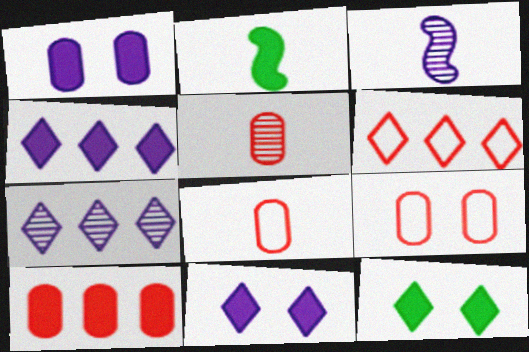[[2, 7, 9], 
[2, 10, 11], 
[5, 9, 10]]